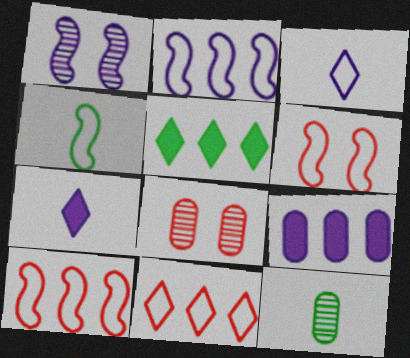[[1, 3, 9], 
[2, 4, 6]]